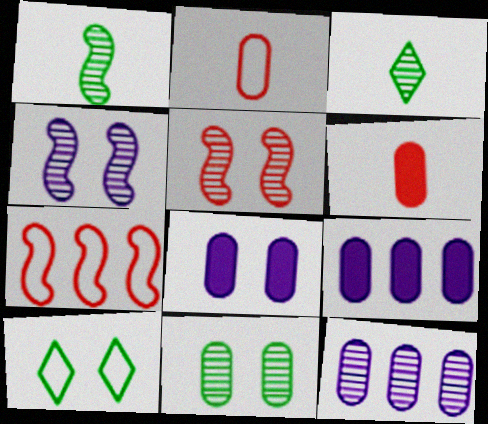[[2, 9, 11], 
[3, 5, 12], 
[3, 7, 8], 
[5, 8, 10]]